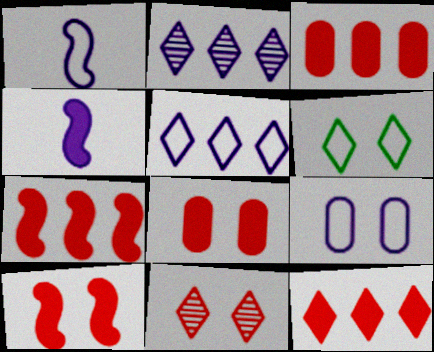[[1, 5, 9], 
[2, 4, 9], 
[3, 7, 12]]